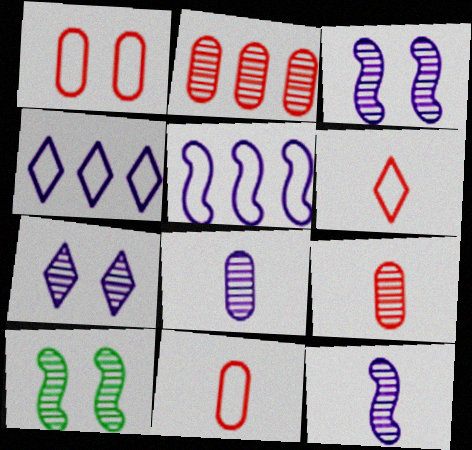[]